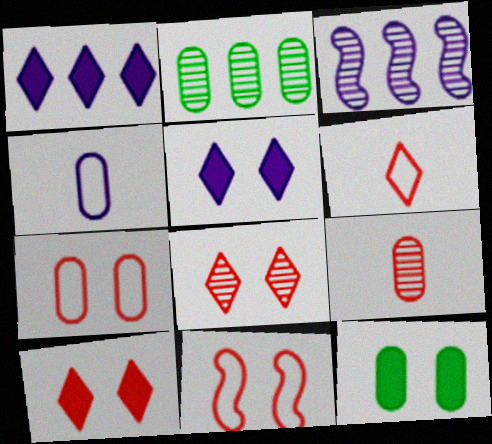[[3, 4, 5], 
[3, 6, 12]]